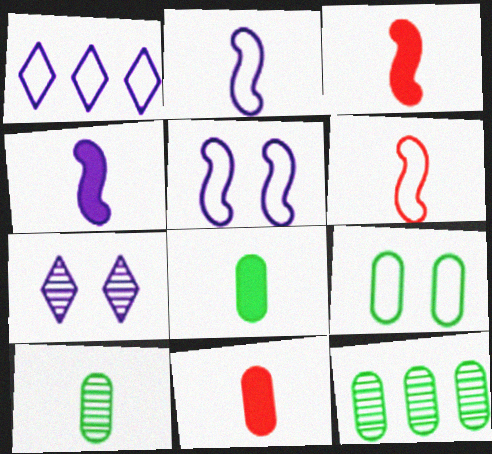[[1, 6, 9], 
[8, 9, 12]]